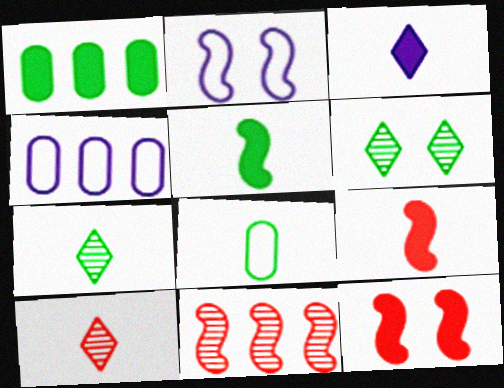[[1, 2, 10], 
[1, 3, 12], 
[2, 5, 11], 
[4, 6, 9], 
[4, 7, 12], 
[5, 7, 8]]